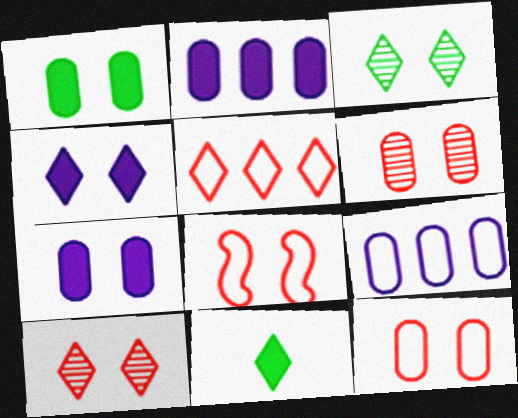[[3, 7, 8]]